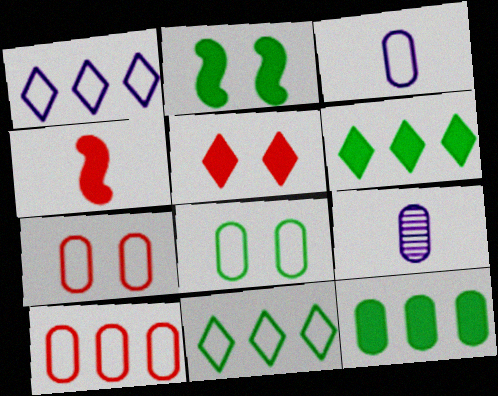[[3, 8, 10], 
[7, 9, 12]]